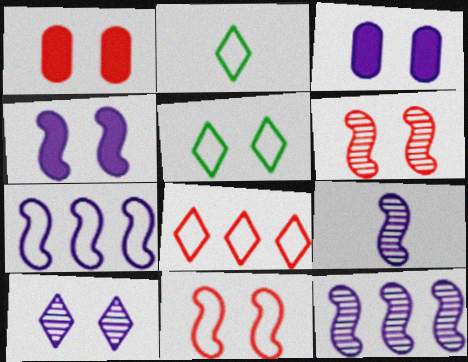[[1, 2, 12], 
[3, 5, 6], 
[4, 7, 9]]